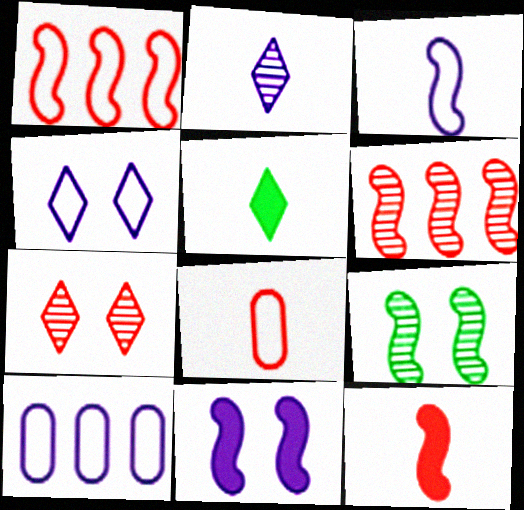[[2, 10, 11], 
[3, 4, 10]]